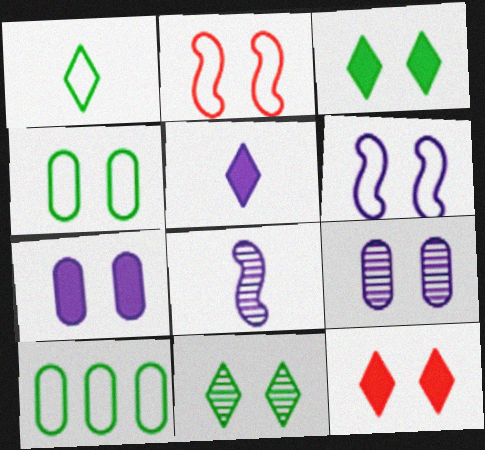[[2, 3, 9], 
[2, 7, 11], 
[8, 10, 12]]